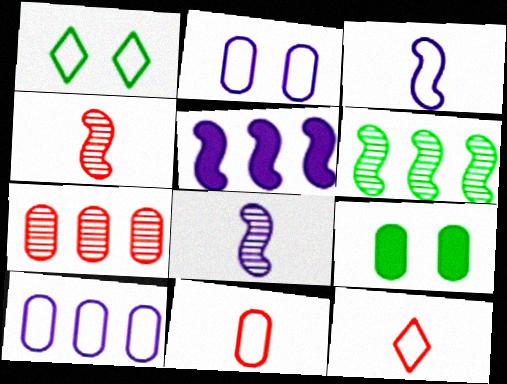[]